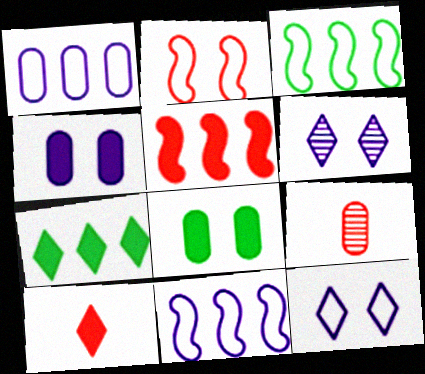[[1, 8, 9], 
[2, 6, 8]]